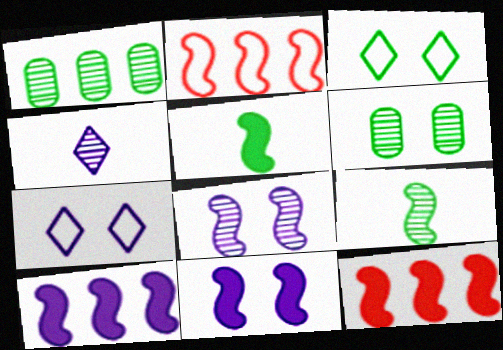[[1, 3, 5], 
[2, 5, 8], 
[2, 9, 11], 
[5, 11, 12]]